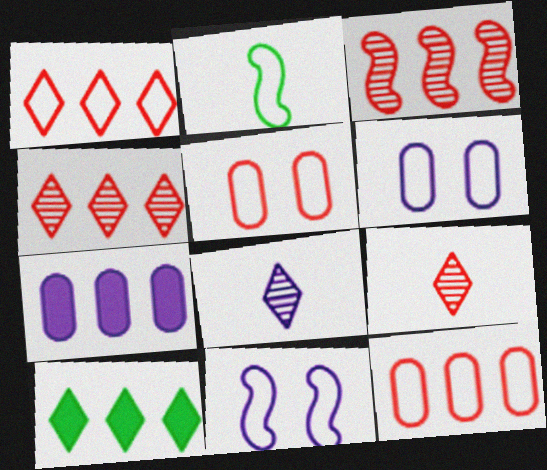[[1, 2, 6], 
[7, 8, 11]]